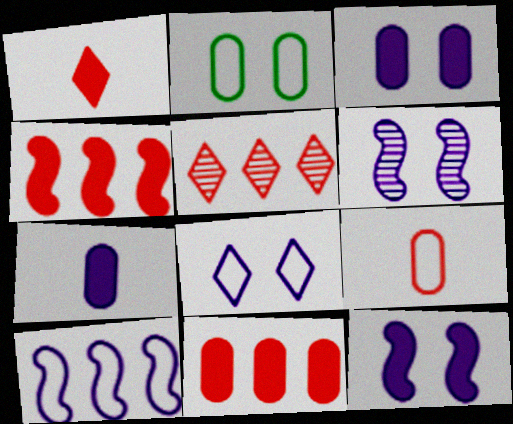[[3, 6, 8]]